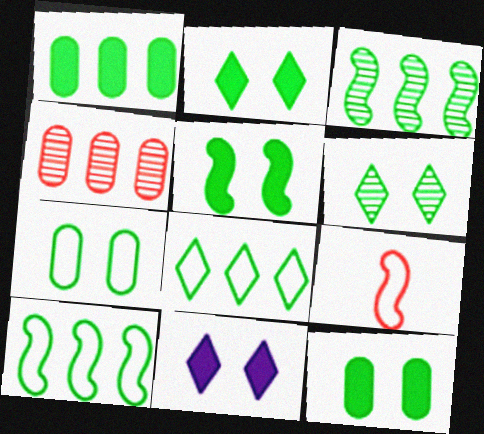[[1, 3, 8], 
[2, 5, 12], 
[5, 6, 7]]